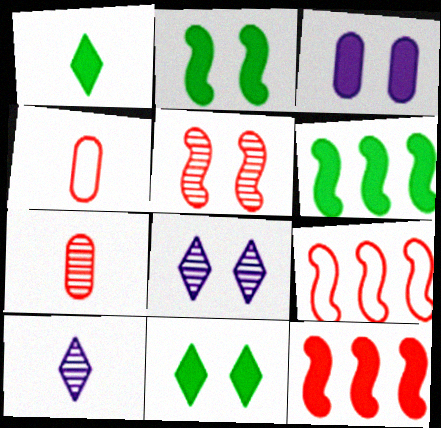[[1, 3, 12], 
[4, 6, 8]]